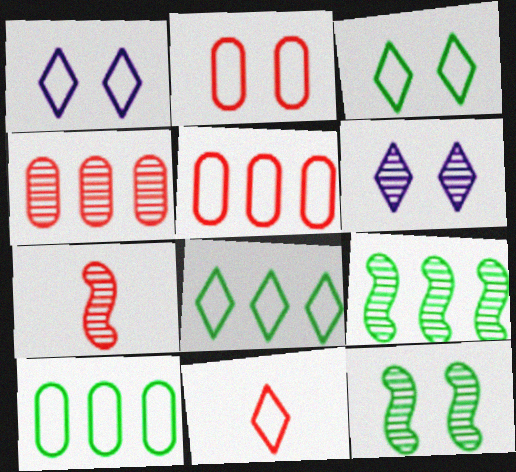[[1, 8, 11]]